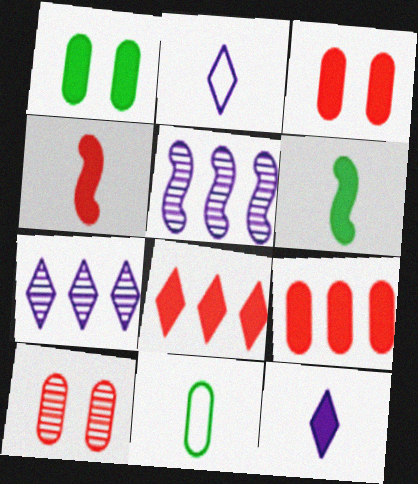[[3, 4, 8]]